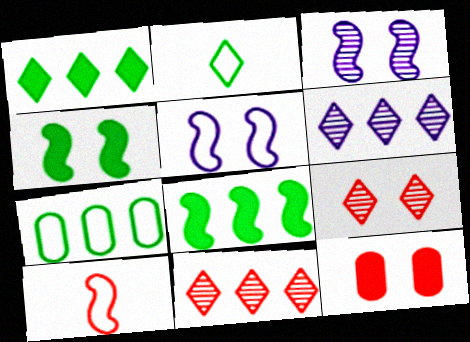[[3, 8, 10], 
[10, 11, 12]]